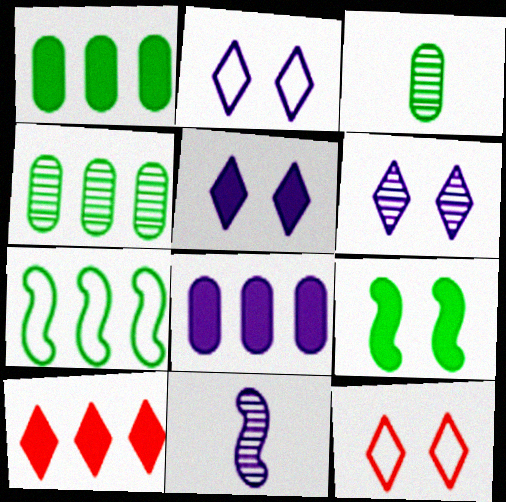[[1, 11, 12], 
[2, 5, 6], 
[2, 8, 11]]